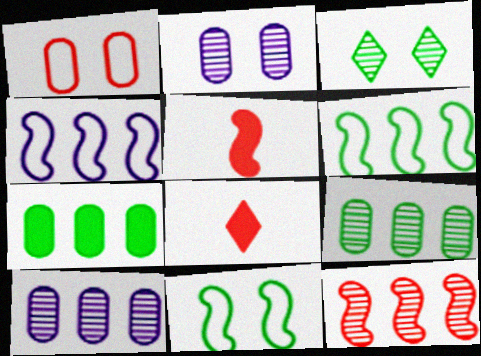[[1, 8, 12], 
[2, 6, 8], 
[8, 10, 11]]